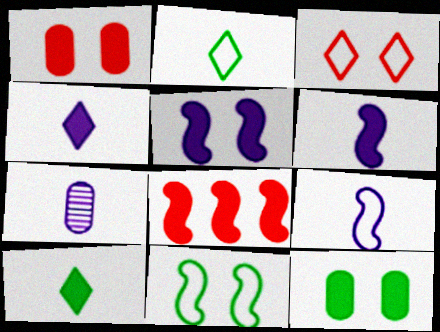[[4, 7, 9], 
[4, 8, 12]]